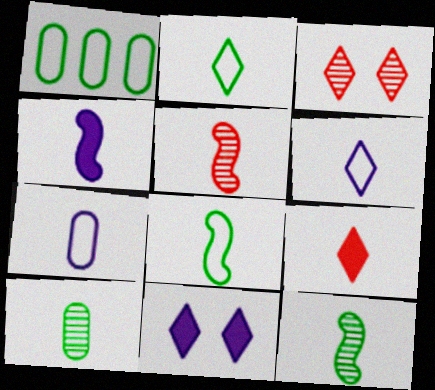[[1, 3, 4], 
[1, 5, 11], 
[4, 5, 8], 
[7, 9, 12]]